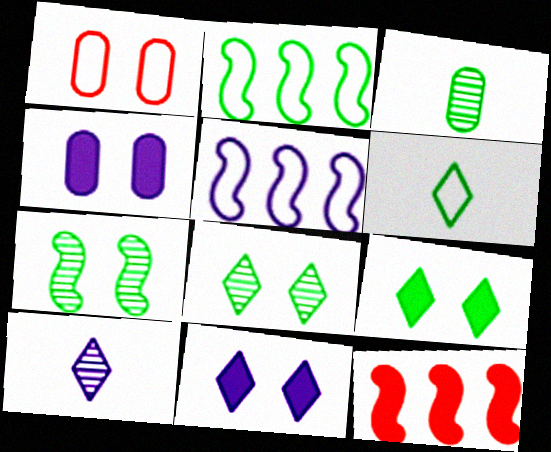[[1, 5, 6], 
[1, 7, 11], 
[2, 3, 9], 
[4, 5, 10]]